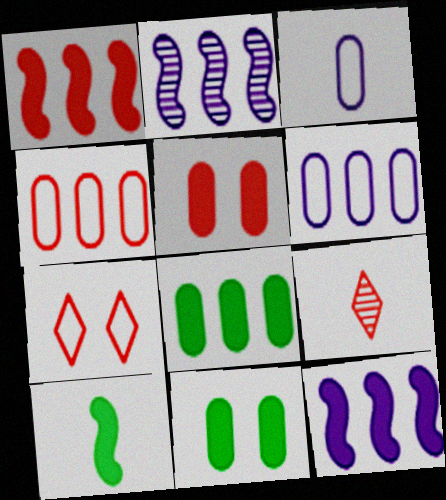[[3, 9, 10]]